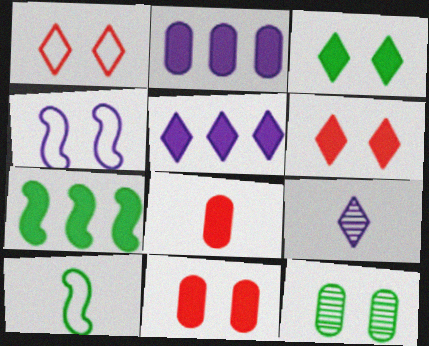[[2, 4, 9], 
[4, 6, 12], 
[8, 9, 10]]